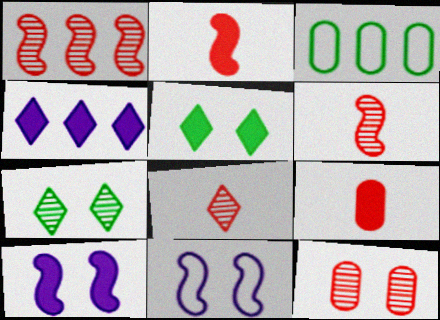[[1, 3, 4], 
[1, 8, 12], 
[3, 8, 10], 
[5, 11, 12]]